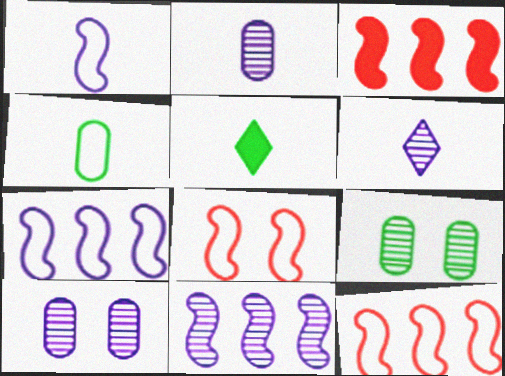[[5, 10, 12], 
[6, 10, 11]]